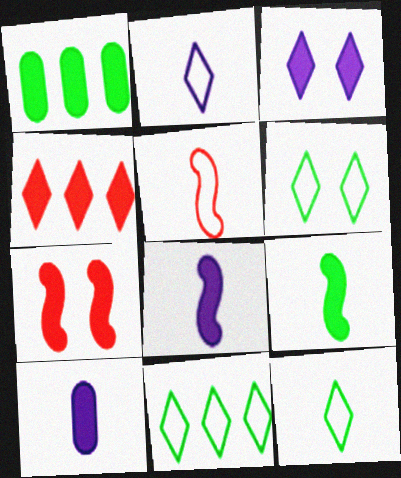[[6, 11, 12]]